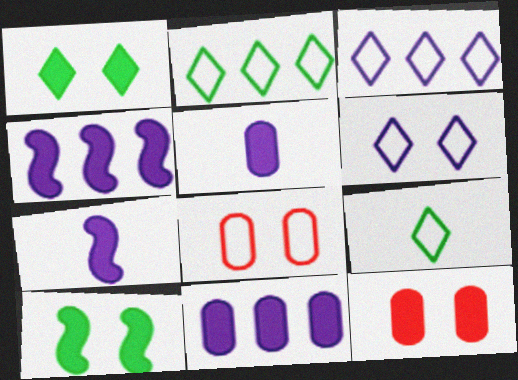[]